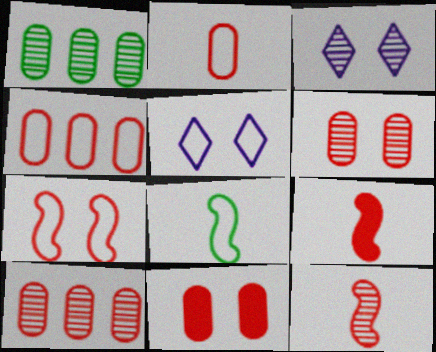[[1, 3, 12], 
[1, 5, 9], 
[2, 10, 11], 
[4, 5, 8]]